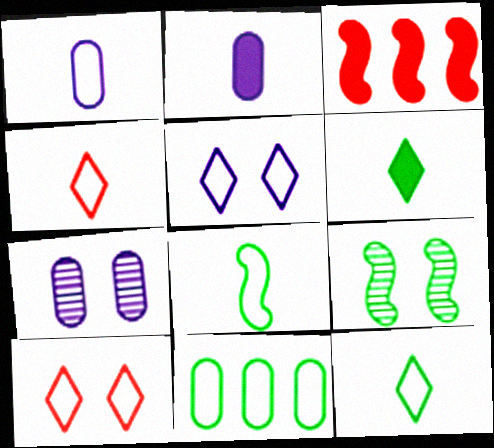[[1, 4, 8], 
[3, 7, 12], 
[6, 9, 11]]